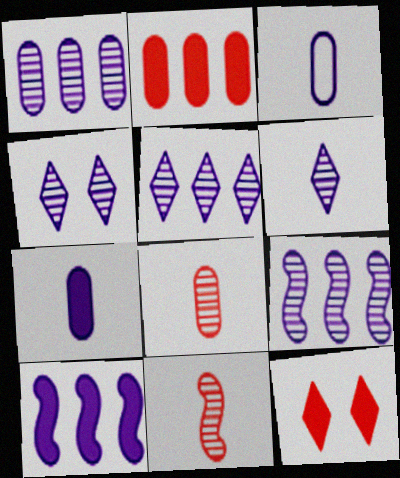[[1, 5, 9], 
[3, 4, 10], 
[4, 5, 6]]